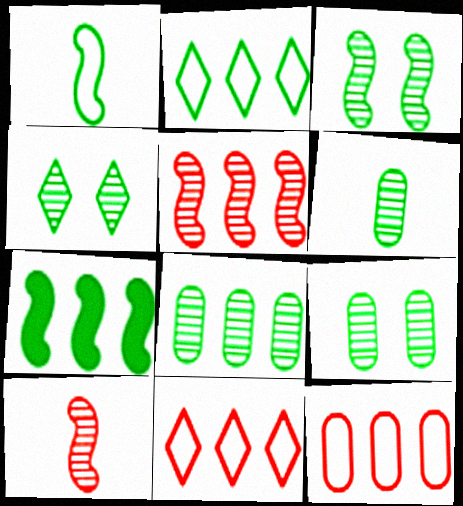[[1, 3, 7], 
[2, 7, 8], 
[3, 4, 9], 
[6, 8, 9]]